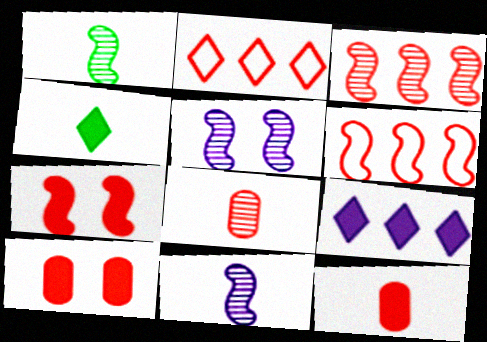[[1, 3, 5], 
[2, 7, 8]]